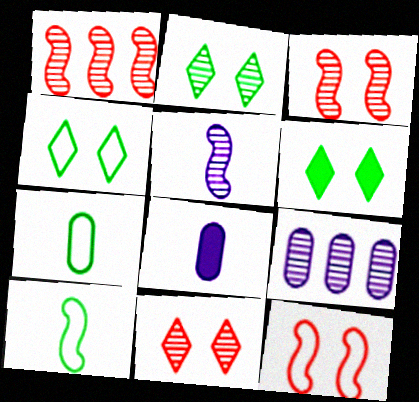[[1, 4, 8], 
[2, 4, 6]]